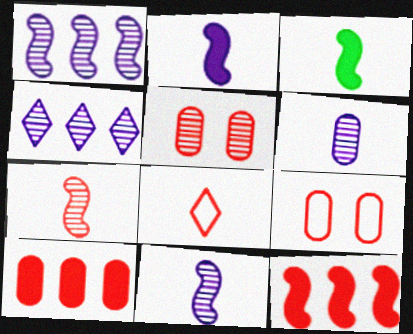[[3, 4, 9], 
[3, 6, 8], 
[5, 8, 12]]